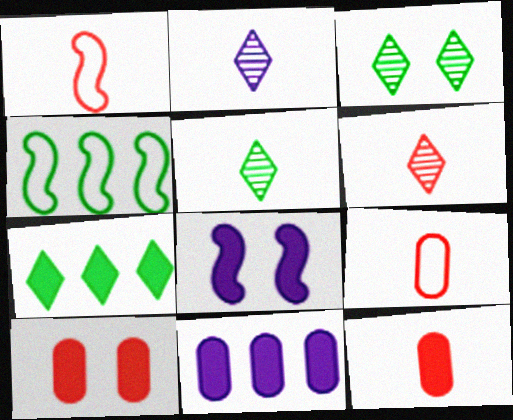[[1, 3, 11], 
[1, 6, 12], 
[2, 4, 10], 
[2, 5, 6], 
[7, 8, 12]]